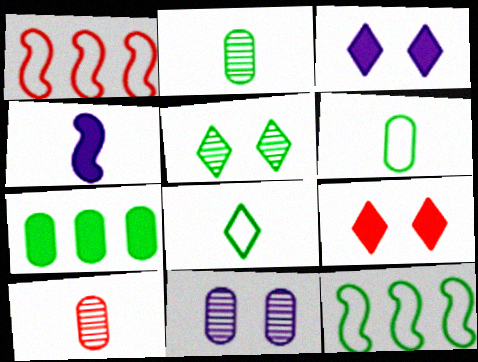[[1, 2, 3], 
[1, 9, 10], 
[3, 10, 12], 
[4, 7, 9], 
[4, 8, 10]]